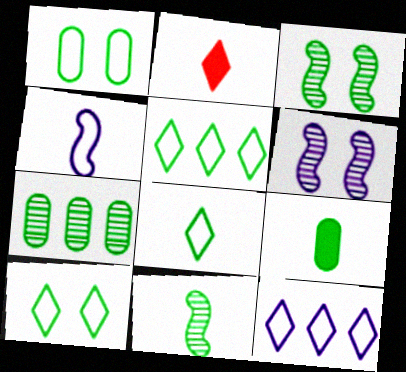[[1, 7, 9], 
[3, 5, 9], 
[5, 8, 10], 
[8, 9, 11]]